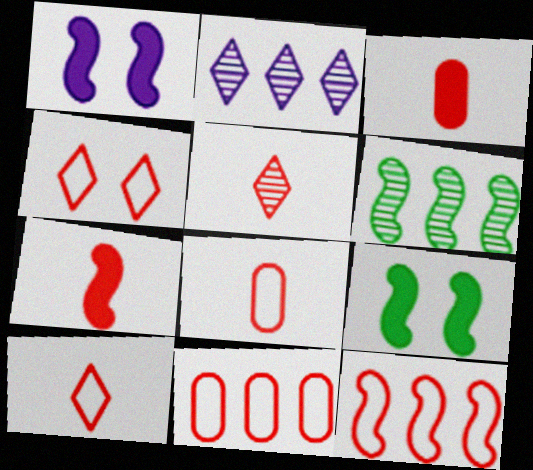[[2, 8, 9], 
[4, 8, 12], 
[5, 7, 8]]